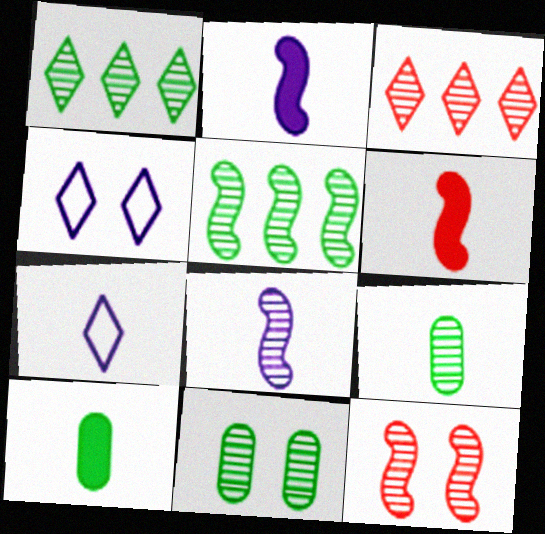[[3, 8, 11], 
[5, 8, 12], 
[6, 7, 9]]